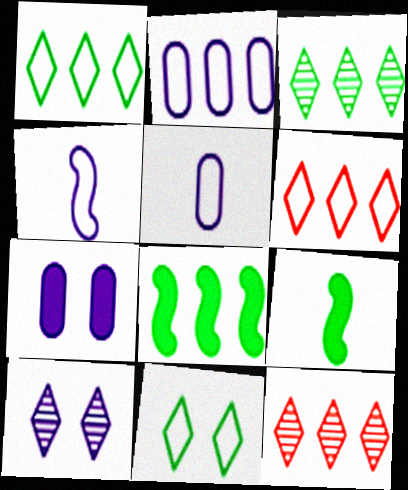[[2, 8, 12]]